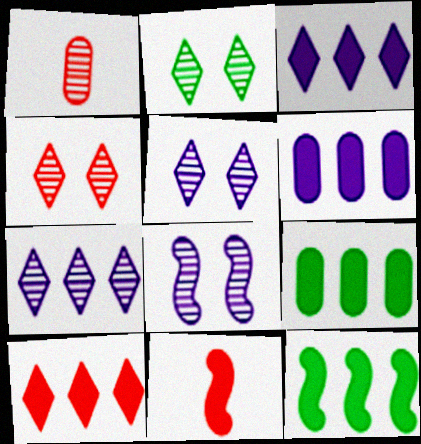[[2, 4, 5], 
[6, 10, 12]]